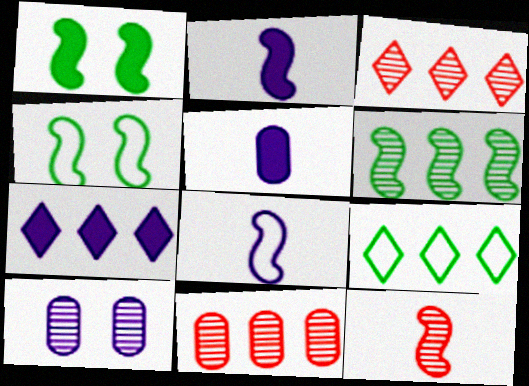[[3, 4, 5], 
[3, 7, 9], 
[7, 8, 10]]